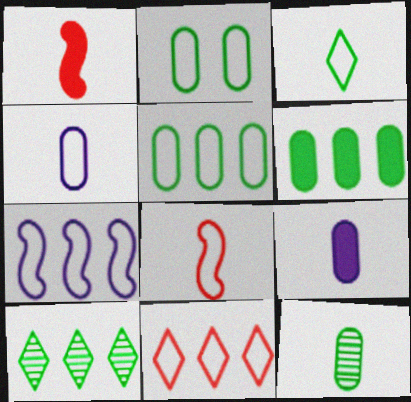[[2, 6, 12], 
[3, 4, 8], 
[5, 7, 11]]